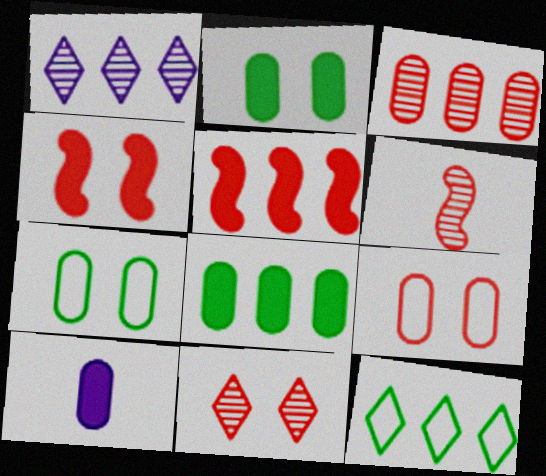[[3, 6, 11], 
[3, 7, 10], 
[4, 9, 11]]